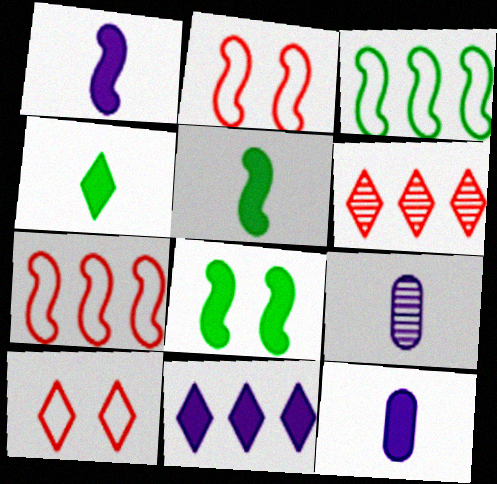[]